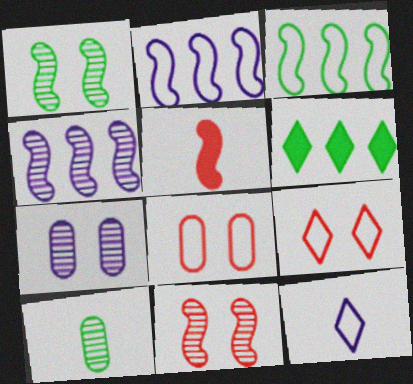[[1, 2, 5], 
[3, 8, 12], 
[5, 10, 12]]